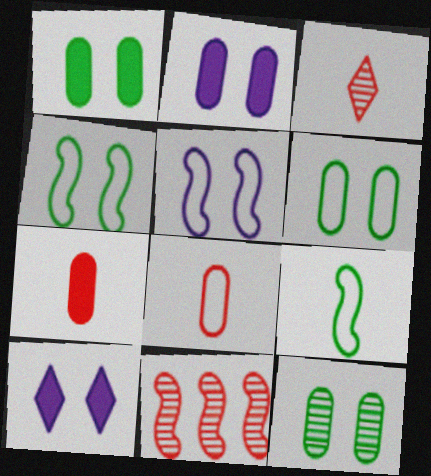[[1, 6, 12]]